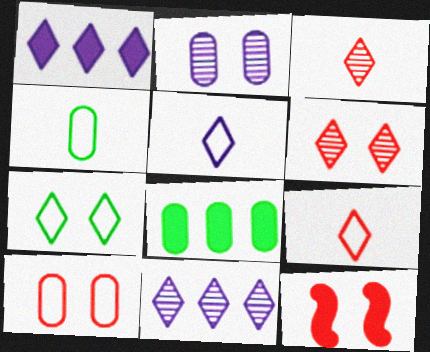[[1, 3, 7], 
[2, 7, 12], 
[4, 11, 12], 
[6, 10, 12]]